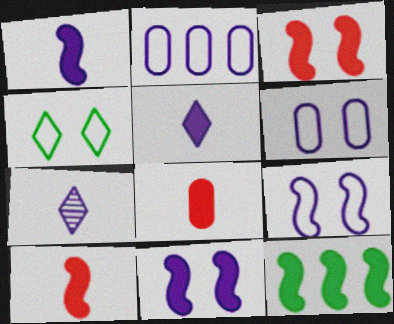[[1, 3, 12], 
[2, 7, 11], 
[10, 11, 12]]